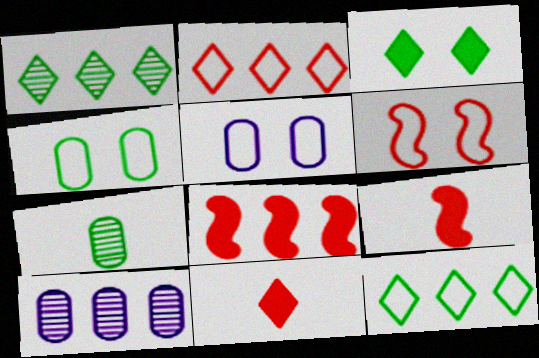[[1, 5, 9], 
[8, 10, 12]]